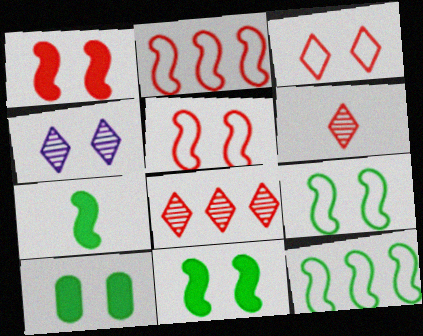[[4, 5, 10]]